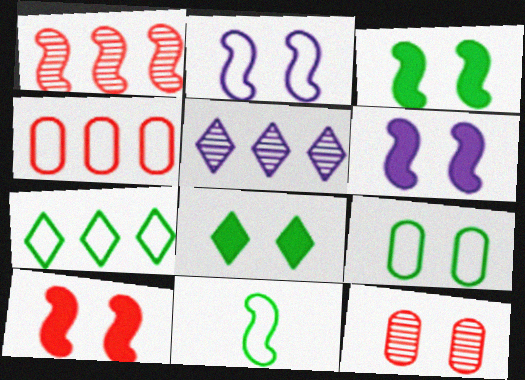[[1, 6, 11], 
[2, 8, 12], 
[3, 6, 10], 
[7, 9, 11]]